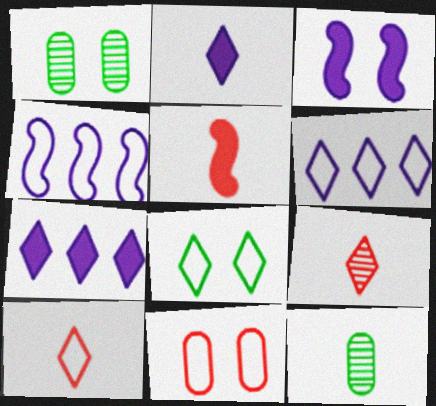[[1, 5, 6], 
[6, 8, 10], 
[7, 8, 9]]